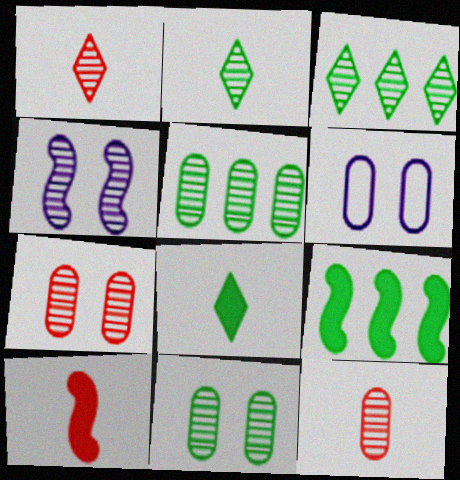[[1, 4, 5], 
[1, 6, 9], 
[3, 4, 12], 
[3, 6, 10]]